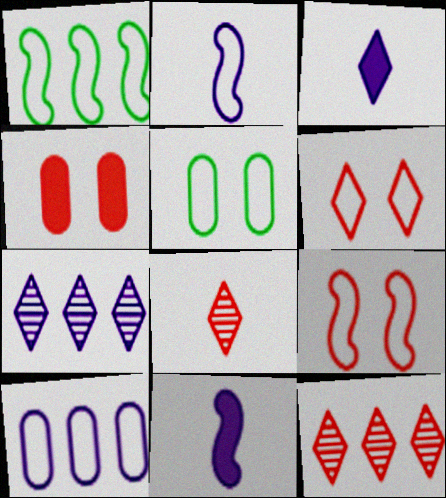[[1, 2, 9], 
[5, 11, 12]]